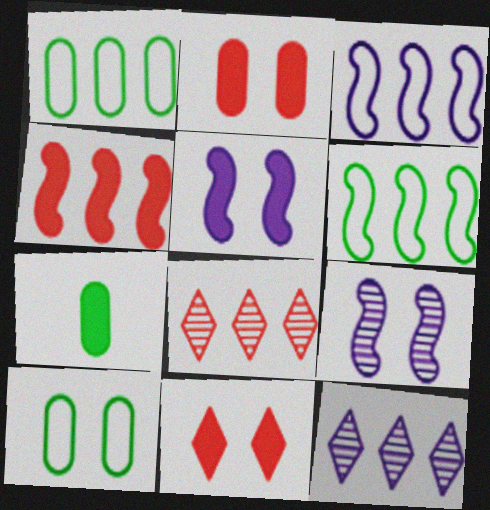[[1, 4, 12], 
[9, 10, 11]]